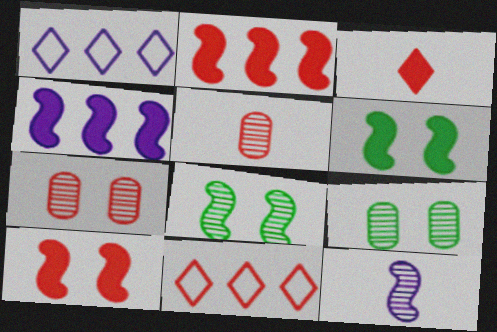[[1, 5, 6], 
[5, 10, 11]]